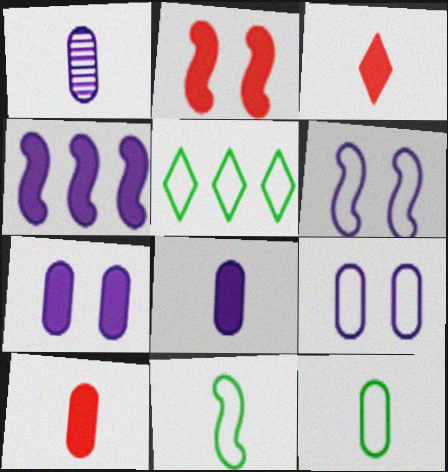[[1, 2, 5], 
[1, 3, 11], 
[1, 10, 12]]